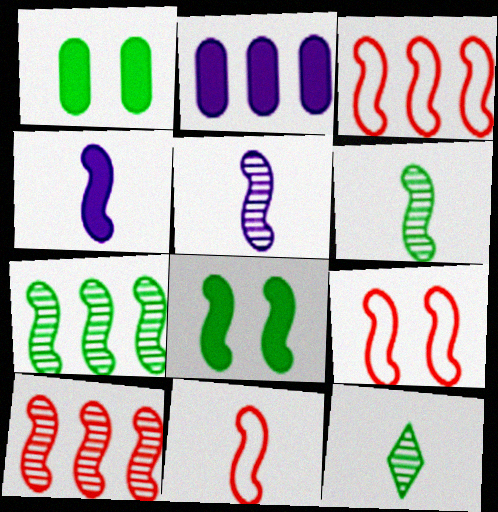[[2, 9, 12], 
[3, 5, 8], 
[3, 9, 11], 
[4, 6, 11], 
[4, 7, 9]]